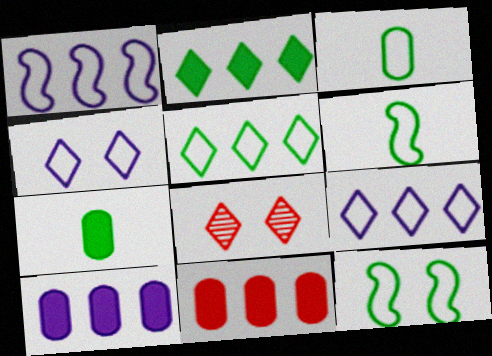[[1, 7, 8], 
[3, 5, 12], 
[6, 8, 10]]